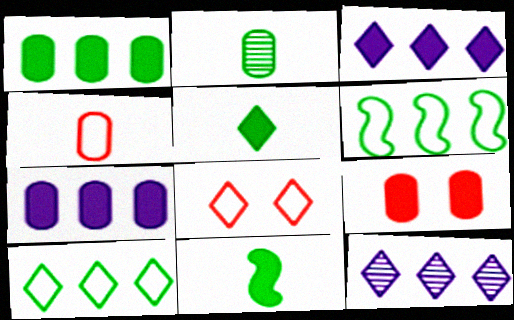[[3, 9, 11], 
[5, 8, 12]]